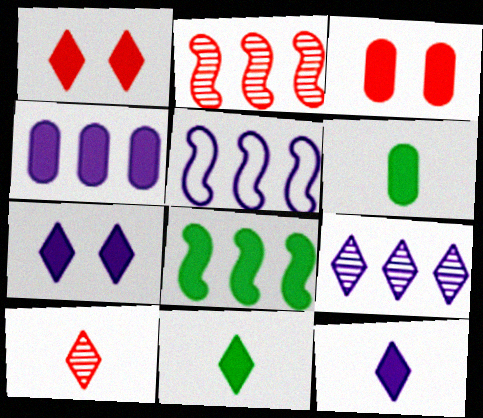[[2, 5, 8], 
[3, 4, 6], 
[3, 8, 12], 
[4, 5, 9]]